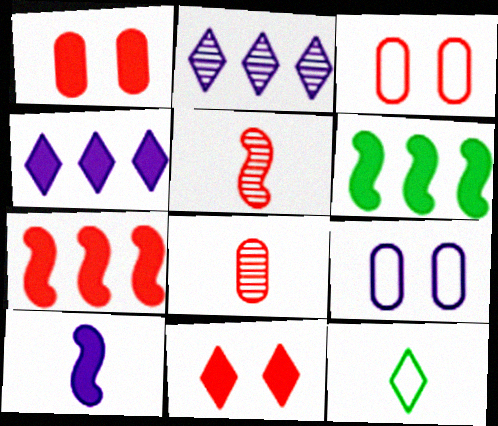[[2, 9, 10], 
[2, 11, 12], 
[8, 10, 12]]